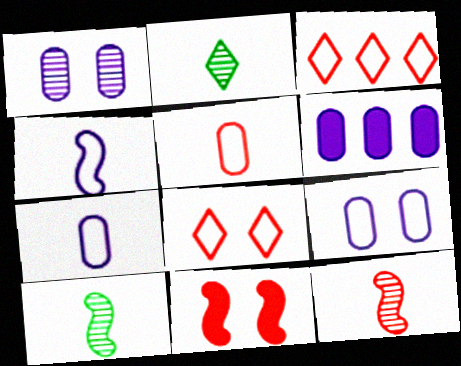[[1, 6, 7], 
[6, 8, 10]]